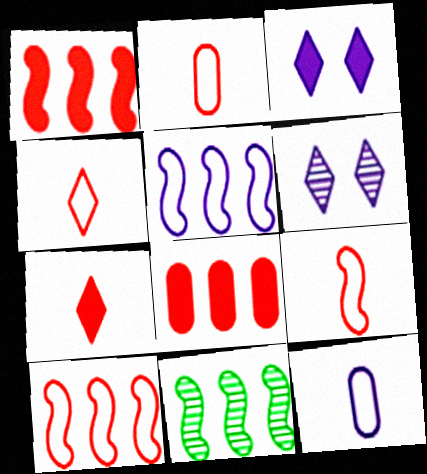[[1, 5, 11], 
[2, 3, 11], 
[2, 4, 9]]